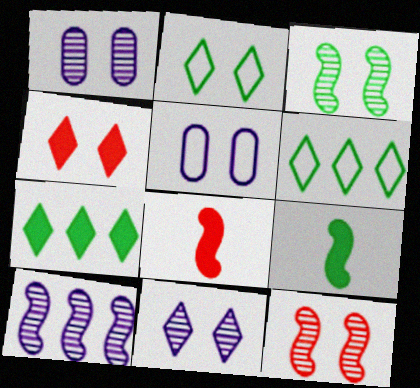[[1, 6, 8], 
[2, 4, 11], 
[3, 4, 5]]